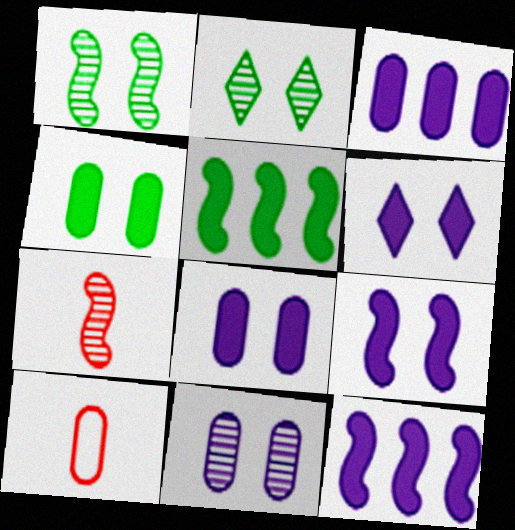[[2, 10, 12], 
[6, 8, 9]]